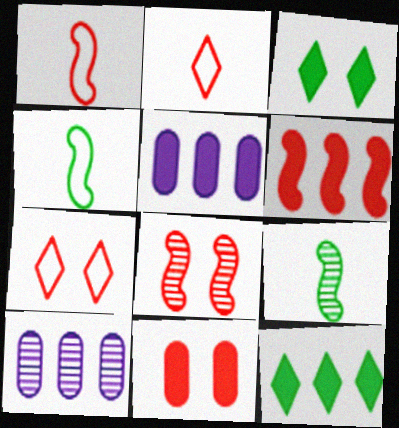[[1, 3, 10], 
[1, 6, 8], 
[5, 6, 12], 
[5, 7, 9], 
[7, 8, 11]]